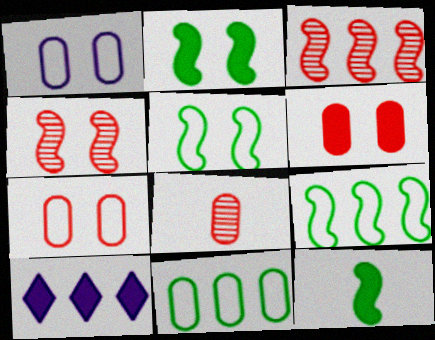[[3, 10, 11], 
[5, 8, 10], 
[6, 10, 12]]